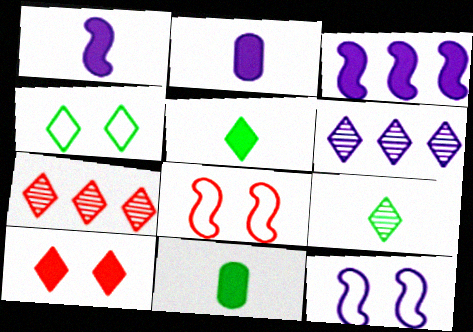[[2, 6, 12], 
[3, 10, 11], 
[6, 8, 11], 
[7, 11, 12]]